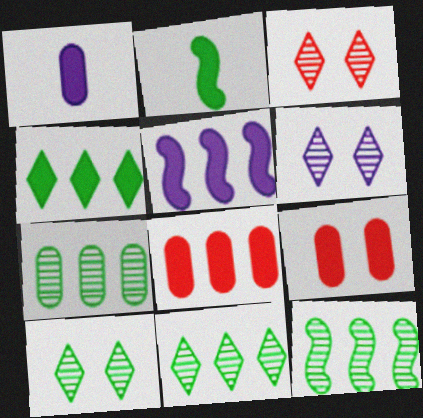[[3, 6, 10], 
[4, 5, 8], 
[7, 11, 12]]